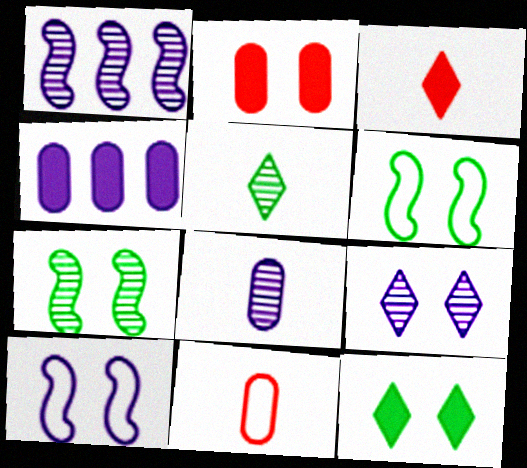[[1, 8, 9], 
[1, 11, 12], 
[2, 6, 9]]